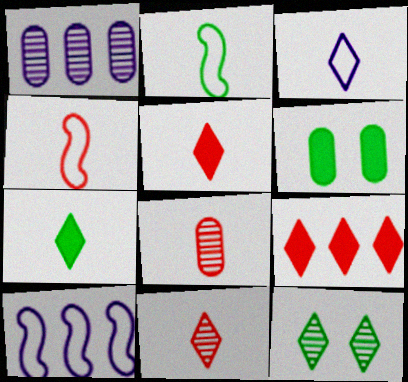[[3, 7, 11], 
[3, 9, 12], 
[4, 5, 8], 
[6, 10, 11]]